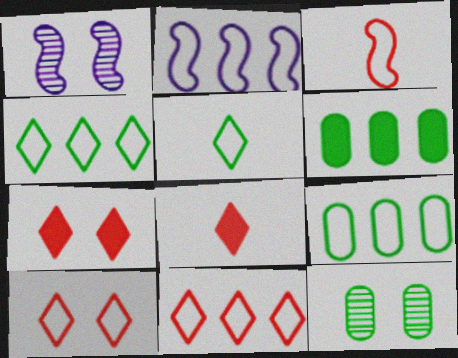[[1, 8, 9], 
[2, 8, 12], 
[2, 9, 11]]